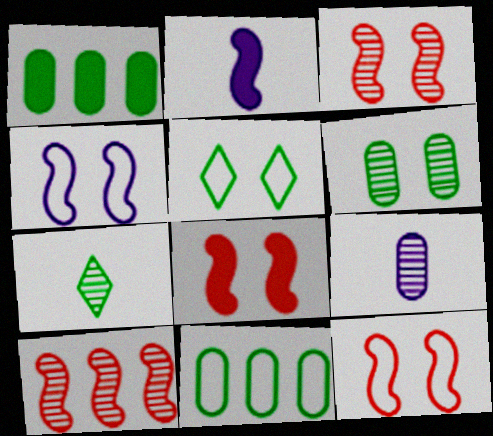[[3, 8, 12]]